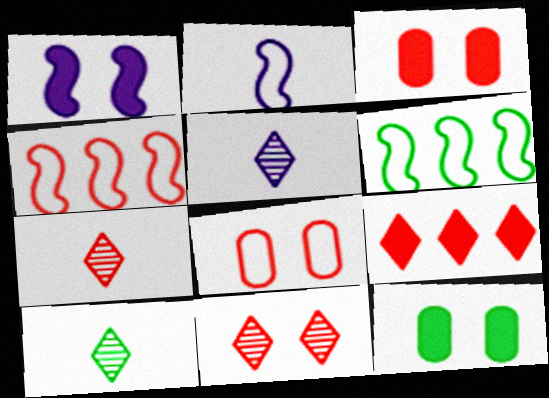[[3, 4, 7], 
[3, 5, 6], 
[4, 5, 12], 
[5, 7, 10], 
[6, 10, 12]]